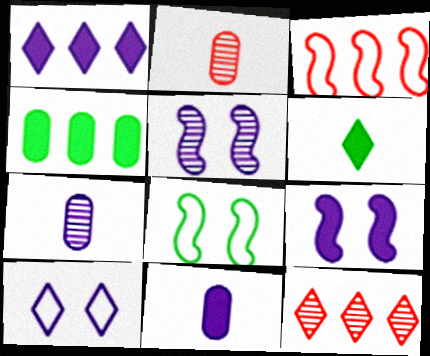[[1, 2, 8], 
[1, 9, 11], 
[6, 10, 12], 
[8, 11, 12]]